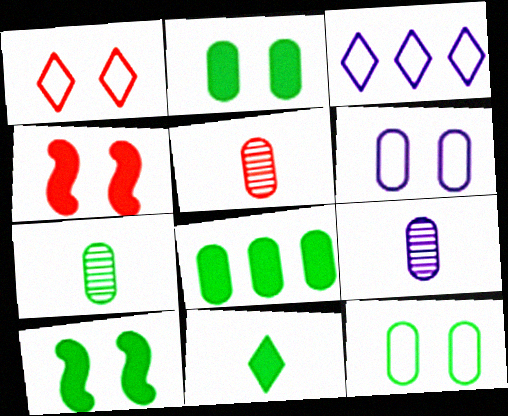[[3, 4, 7], 
[3, 5, 10], 
[5, 6, 8], 
[5, 7, 9], 
[7, 8, 12], 
[8, 10, 11]]